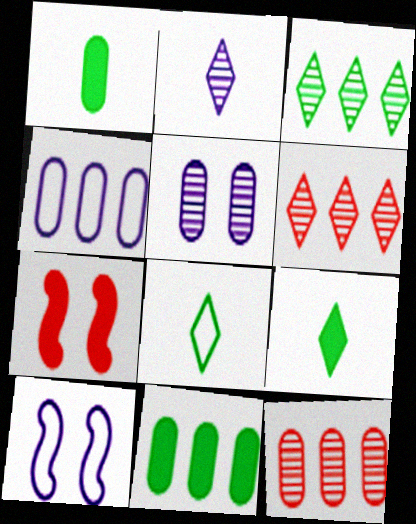[[1, 6, 10], 
[4, 11, 12], 
[9, 10, 12]]